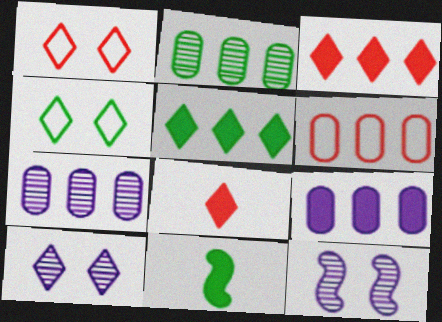[[1, 7, 11], 
[2, 4, 11], 
[2, 6, 9], 
[6, 10, 11]]